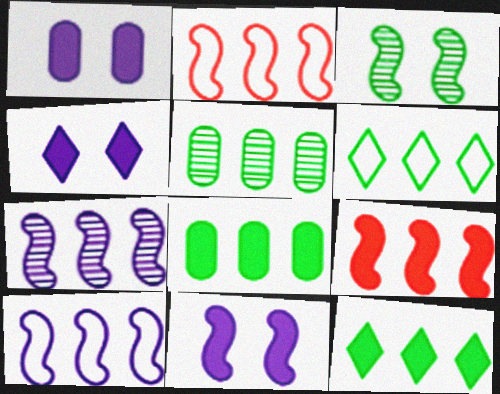[[1, 4, 11]]